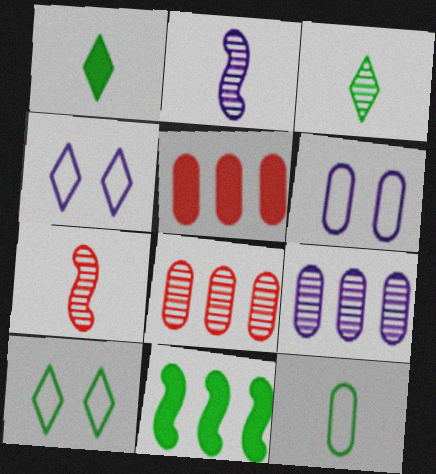[[2, 5, 10]]